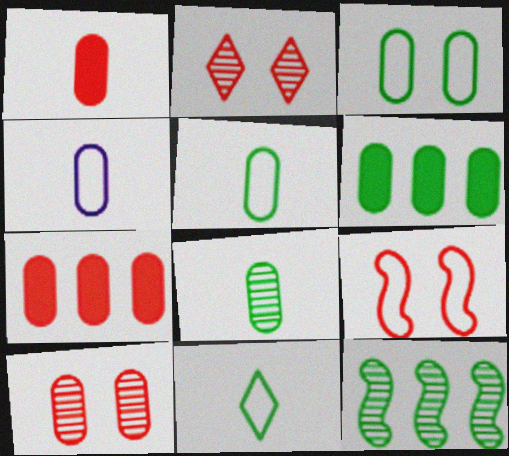[[1, 4, 8], 
[3, 6, 8], 
[4, 6, 10]]